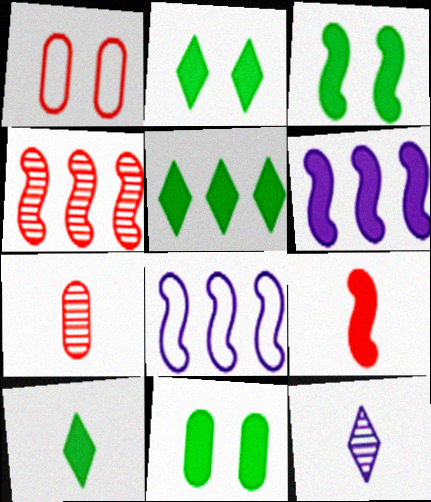[[2, 3, 11], 
[2, 5, 10], 
[2, 7, 8], 
[3, 6, 9]]